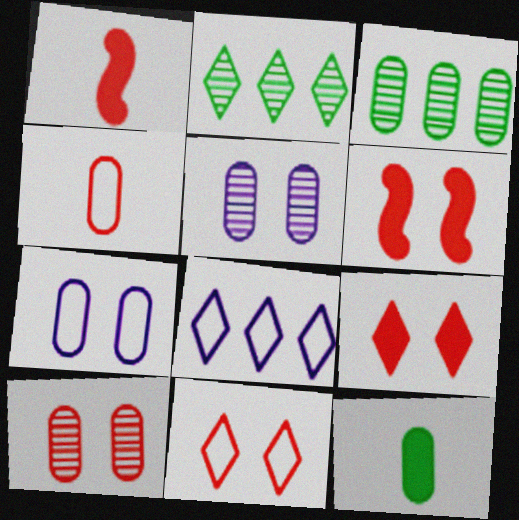[[1, 2, 7], 
[6, 10, 11]]